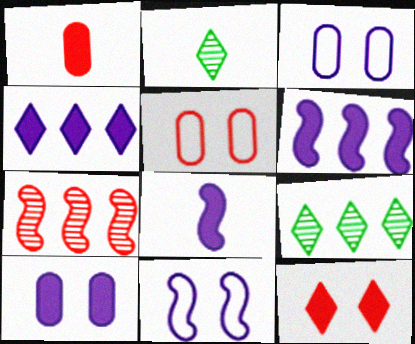[[1, 9, 11], 
[2, 5, 6], 
[4, 8, 10], 
[5, 8, 9]]